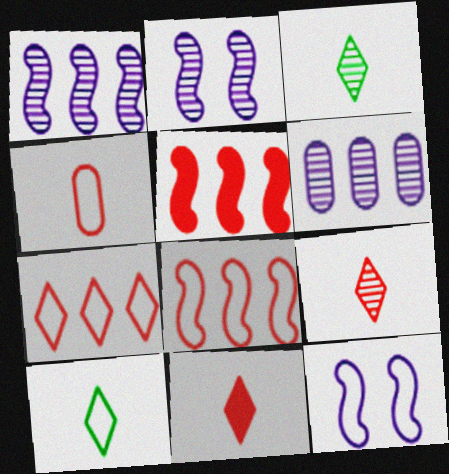[]